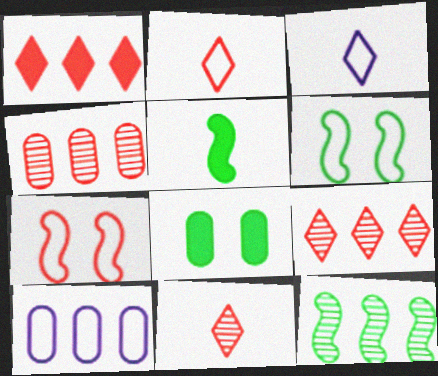[[1, 10, 12], 
[2, 6, 10], 
[5, 6, 12]]